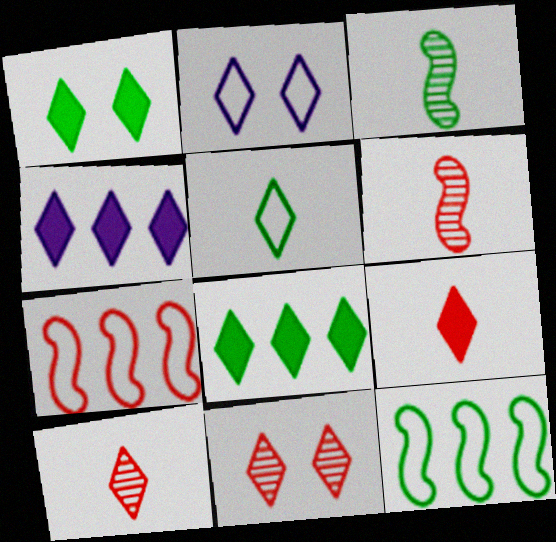[[1, 2, 11], 
[1, 4, 9], 
[2, 8, 10], 
[4, 5, 11]]